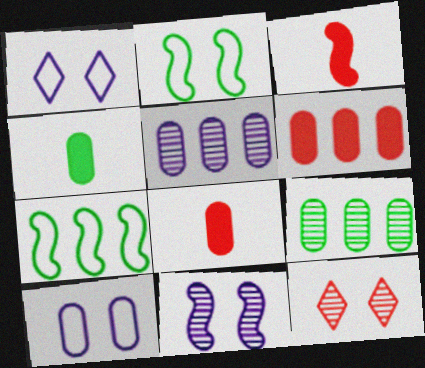[[1, 3, 9], 
[3, 7, 11], 
[8, 9, 10]]